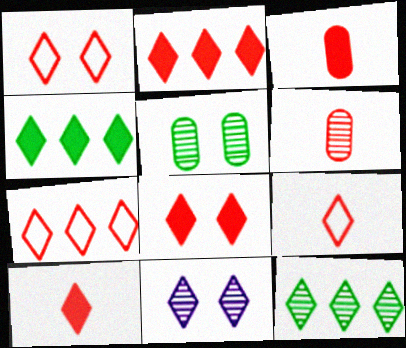[[1, 7, 9], 
[2, 8, 10], 
[4, 9, 11]]